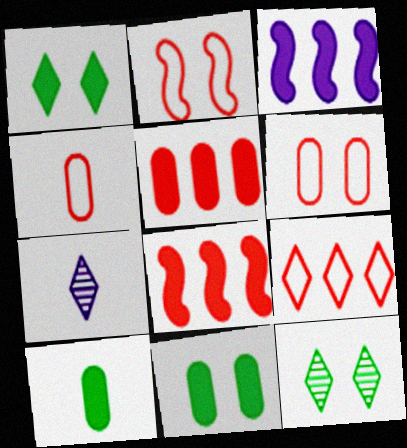[[1, 7, 9], 
[2, 4, 9], 
[3, 4, 12]]